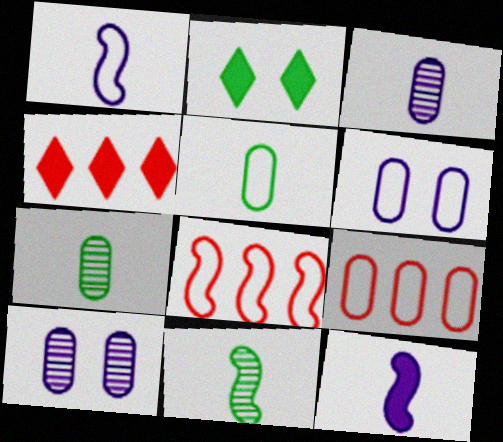[[2, 3, 8], 
[4, 6, 11], 
[5, 6, 9]]